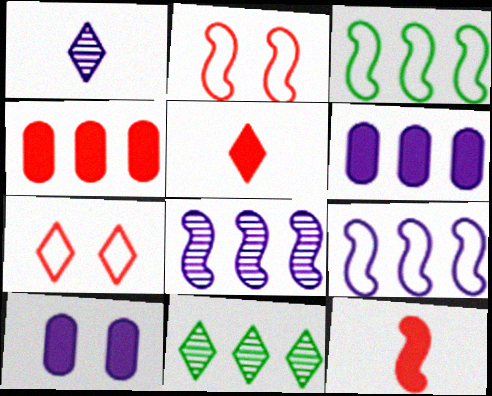[[1, 9, 10], 
[4, 9, 11]]